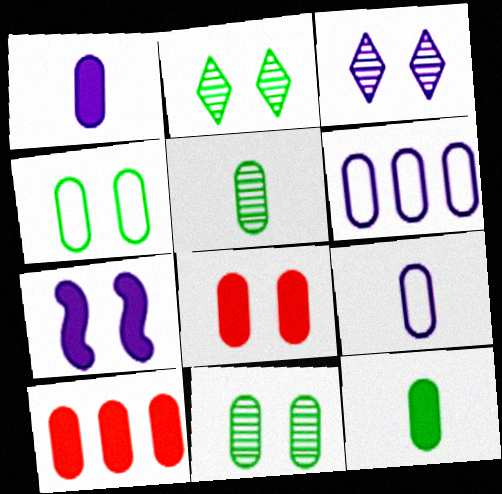[[5, 6, 8], 
[9, 10, 11]]